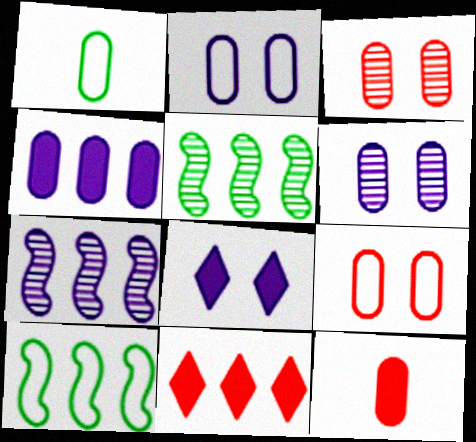[[1, 3, 4]]